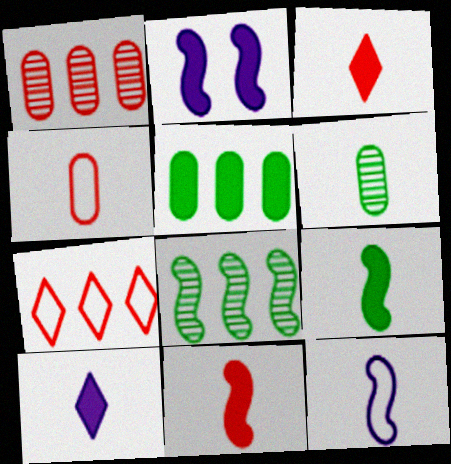[[2, 3, 5], 
[2, 6, 7], 
[3, 6, 12]]